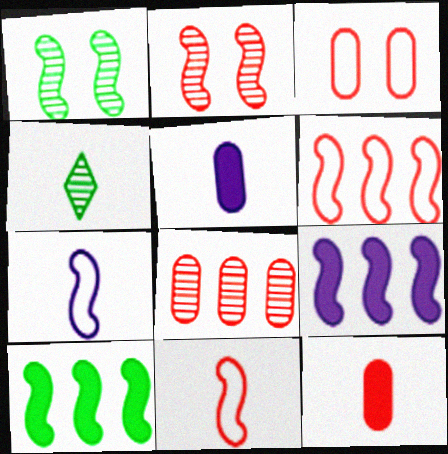[[1, 9, 11], 
[2, 7, 10], 
[3, 4, 9], 
[3, 8, 12], 
[4, 5, 11], 
[4, 7, 12]]